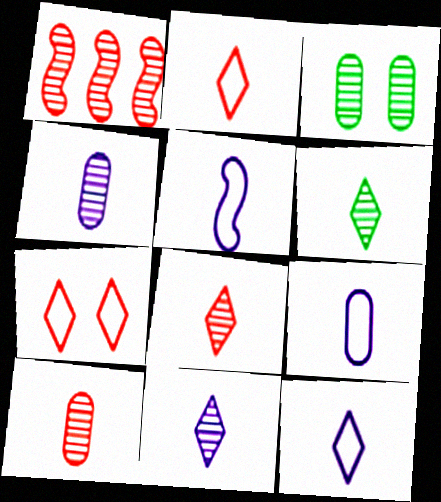[[1, 3, 11], 
[5, 9, 12], 
[6, 8, 11]]